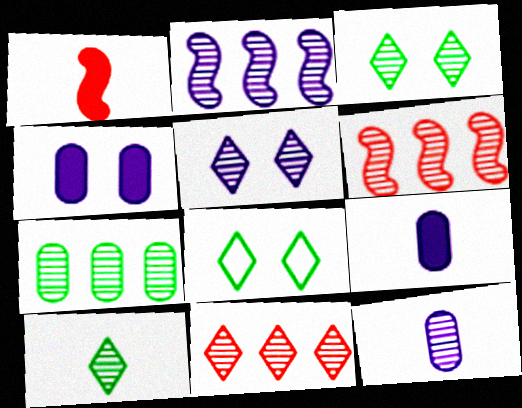[[2, 5, 12], 
[2, 7, 11], 
[3, 6, 12], 
[5, 10, 11], 
[6, 8, 9]]